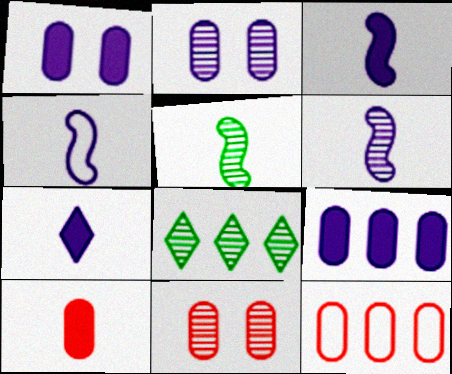[[3, 4, 6], 
[6, 8, 11], 
[10, 11, 12]]